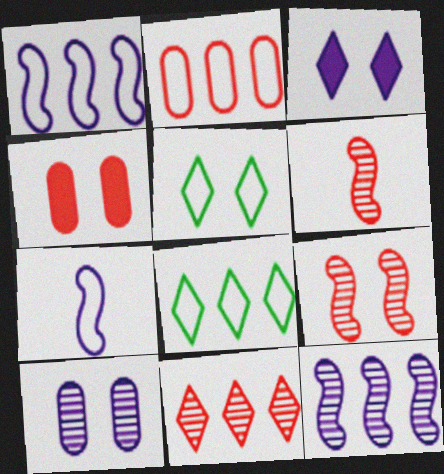[[1, 2, 8], 
[2, 5, 7]]